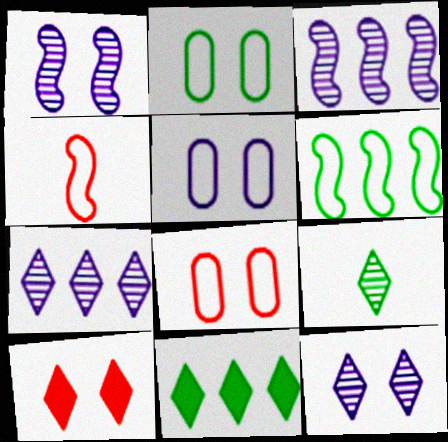[[1, 2, 10], 
[2, 5, 8]]